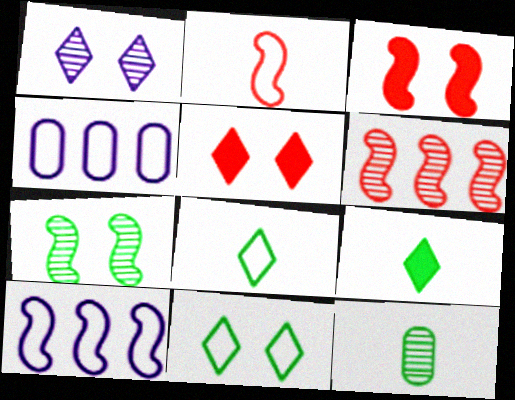[[1, 5, 11], 
[1, 6, 12], 
[2, 3, 6], 
[2, 4, 11], 
[5, 10, 12]]